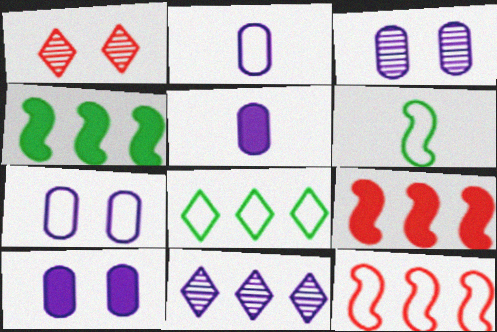[[1, 2, 4], 
[3, 7, 10]]